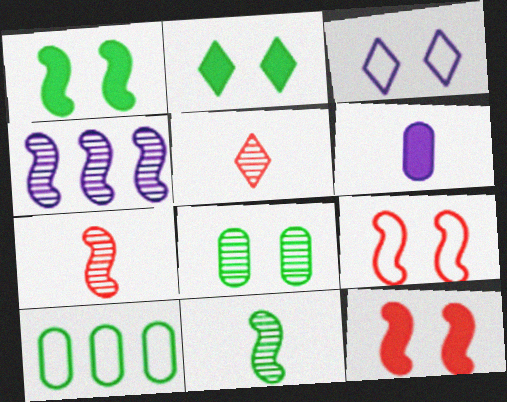[[2, 10, 11], 
[3, 4, 6], 
[3, 8, 12], 
[4, 5, 8]]